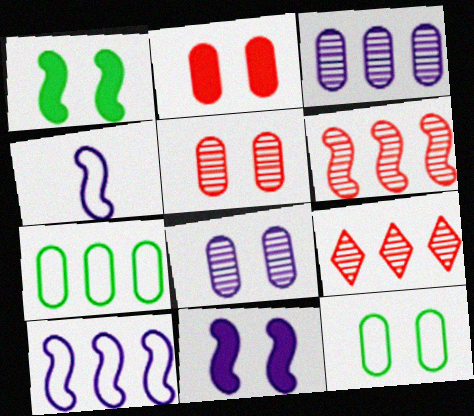[[1, 4, 6], 
[2, 8, 12]]